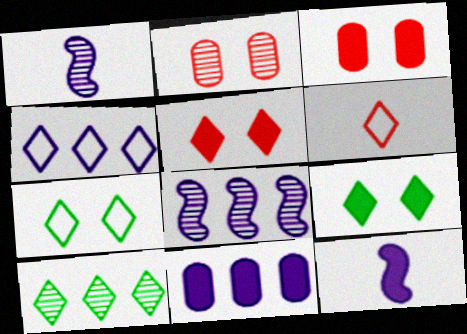[[1, 2, 10], 
[4, 6, 7], 
[4, 8, 11]]